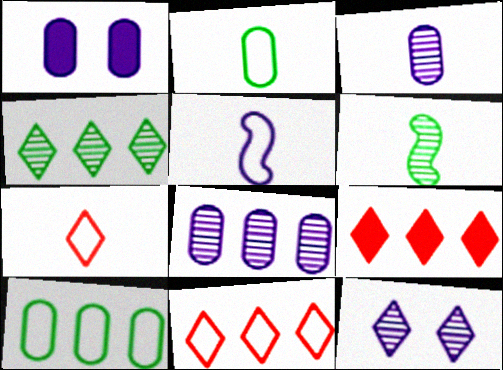[[1, 6, 11], 
[2, 5, 7]]